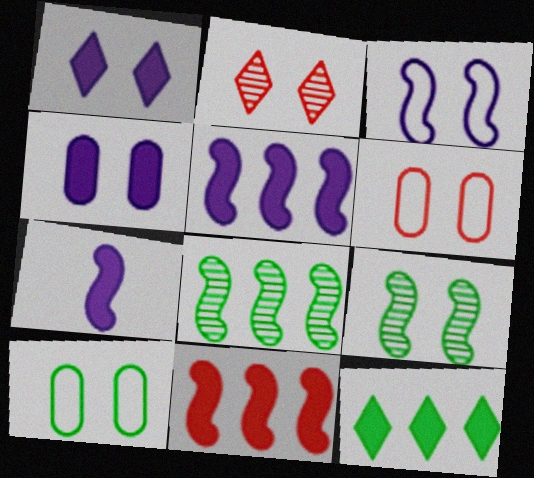[[1, 6, 9]]